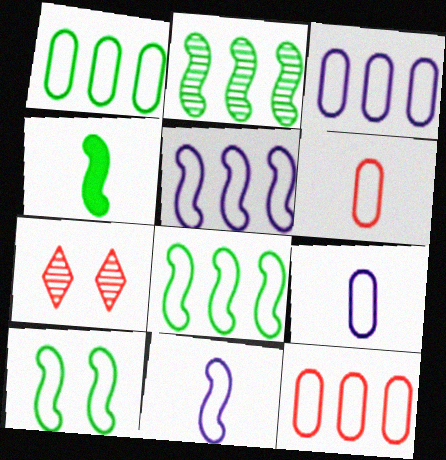[[1, 3, 12], 
[2, 4, 10], 
[3, 4, 7]]